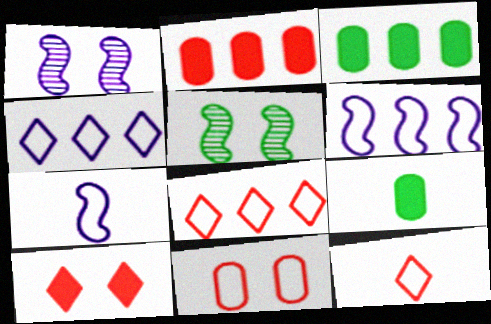[[1, 3, 12], 
[1, 8, 9]]